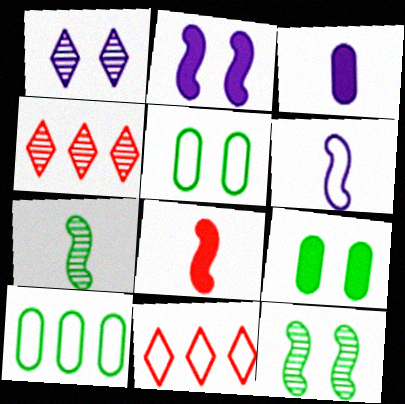[[1, 8, 10], 
[3, 11, 12], 
[4, 6, 9], 
[5, 6, 11], 
[6, 7, 8]]